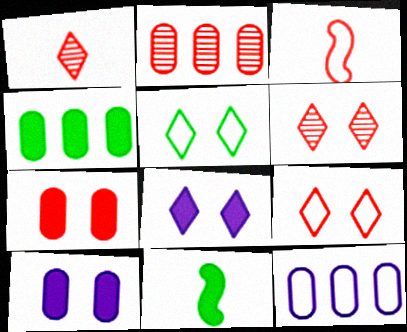[[2, 4, 12], 
[3, 5, 12], 
[5, 6, 8], 
[6, 11, 12]]